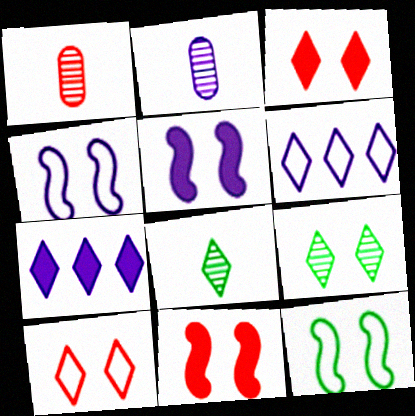[[1, 7, 12], 
[2, 4, 7], 
[2, 5, 6], 
[3, 6, 8], 
[7, 8, 10]]